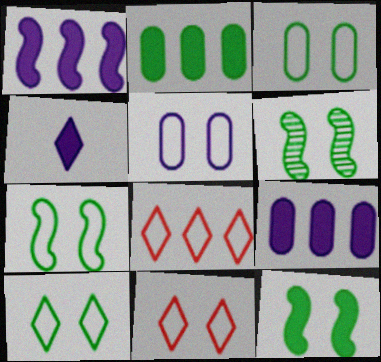[[3, 7, 10], 
[5, 7, 11], 
[6, 7, 12]]